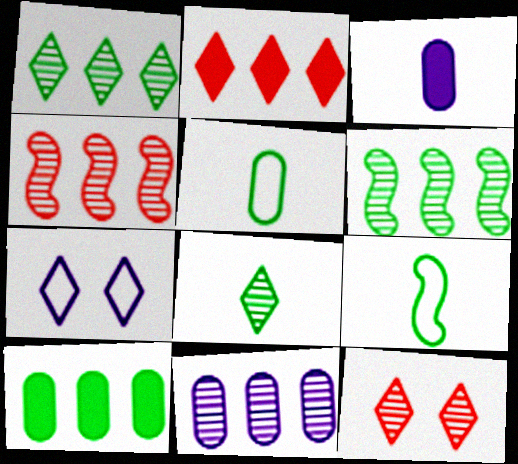[[1, 4, 11], 
[2, 7, 8]]